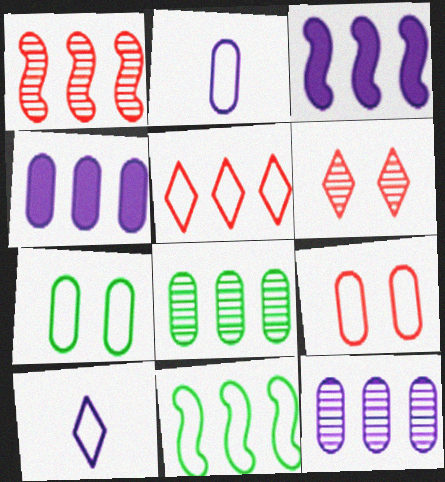[[1, 3, 11], 
[3, 5, 8], 
[9, 10, 11]]